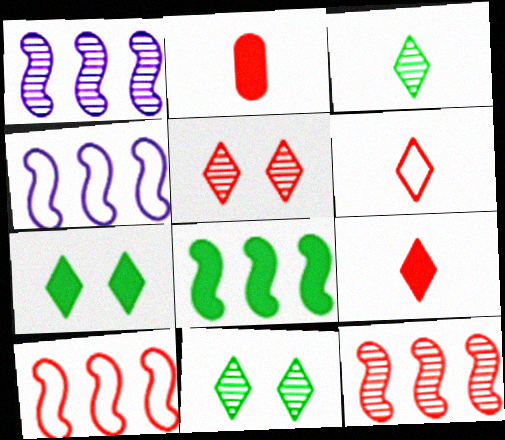[[1, 8, 10], 
[2, 4, 11], 
[2, 5, 10], 
[4, 8, 12]]